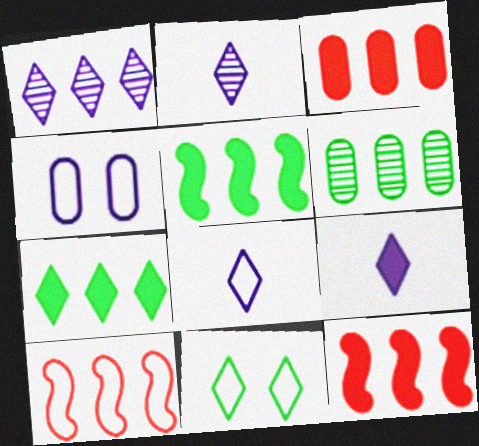[[2, 8, 9]]